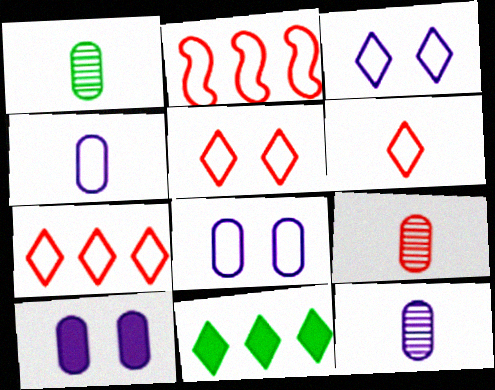[[1, 9, 12], 
[5, 6, 7]]